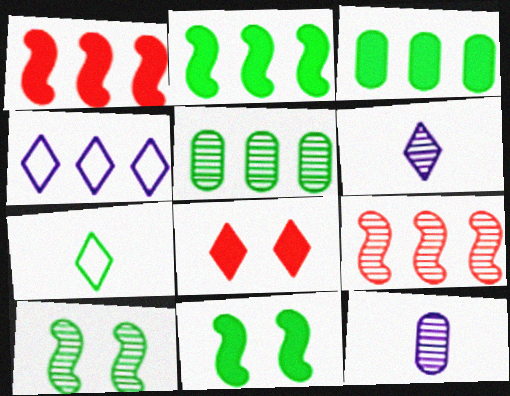[[1, 4, 5], 
[3, 4, 9], 
[3, 7, 10], 
[5, 7, 11]]